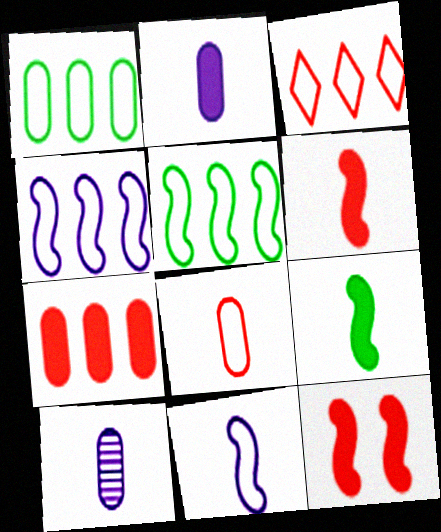[[1, 3, 4]]